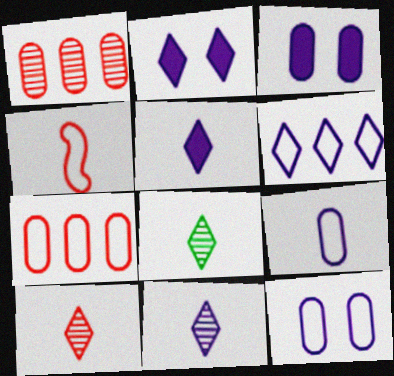[[2, 6, 11], 
[8, 10, 11]]